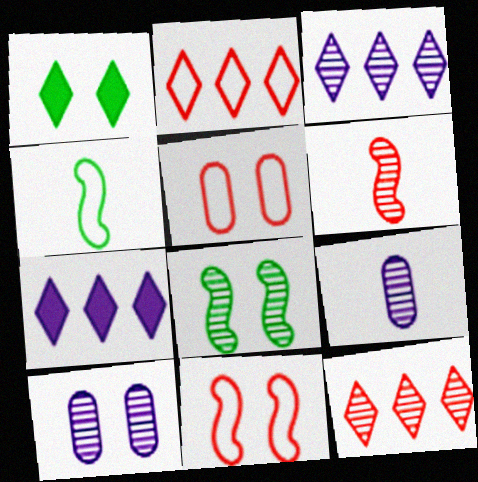[[1, 10, 11], 
[8, 9, 12]]